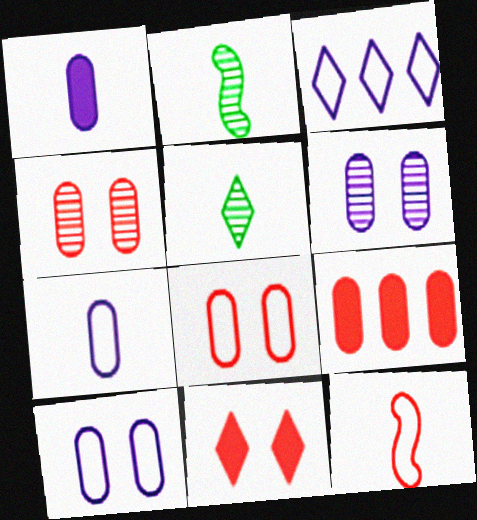[[1, 5, 12], 
[3, 5, 11]]